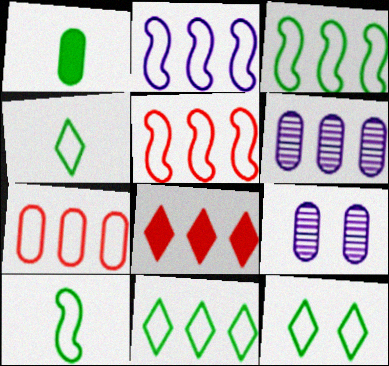[[1, 7, 9], 
[2, 3, 5], 
[2, 7, 11], 
[3, 6, 8], 
[4, 11, 12], 
[8, 9, 10]]